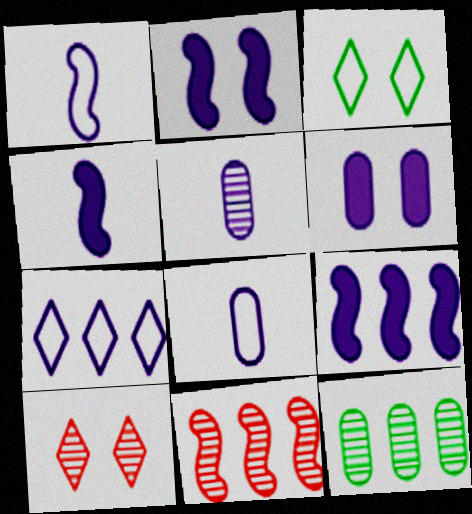[[2, 4, 9], 
[2, 5, 7]]